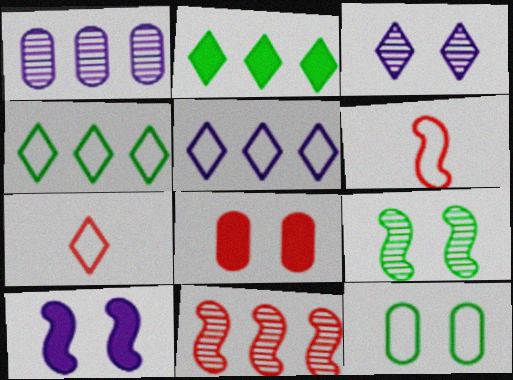[[2, 3, 7], 
[5, 6, 12], 
[7, 8, 11]]